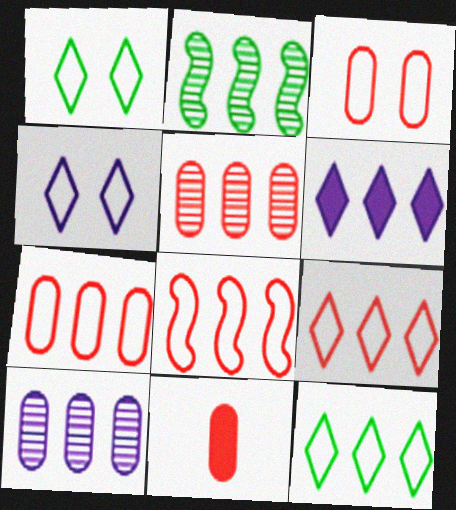[[2, 4, 11], 
[2, 6, 7], 
[3, 5, 11], 
[7, 8, 9]]